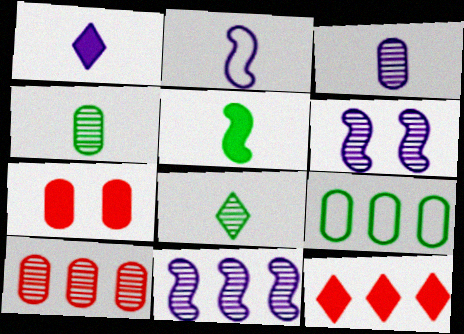[[1, 2, 3], 
[3, 7, 9], 
[6, 8, 10], 
[9, 11, 12]]